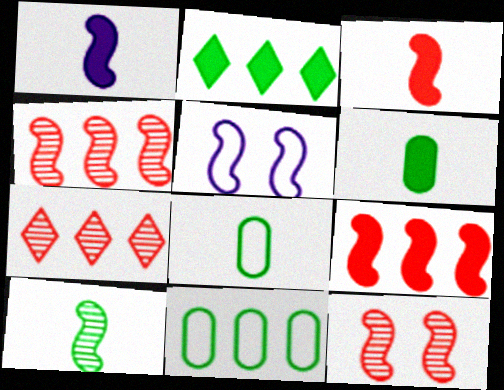[[5, 6, 7], 
[5, 9, 10]]